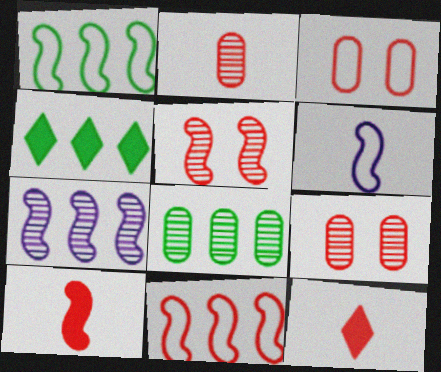[[1, 4, 8], 
[4, 6, 9], 
[5, 10, 11], 
[9, 11, 12]]